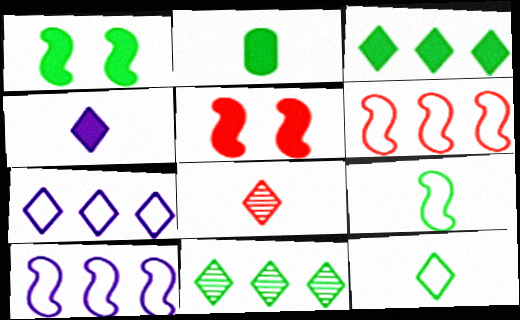[[1, 2, 3], 
[4, 8, 12]]